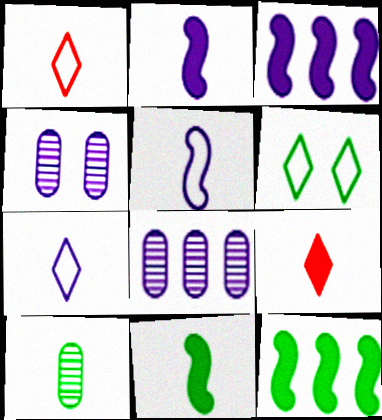[[1, 2, 10], 
[1, 4, 12], 
[3, 4, 7], 
[5, 9, 10], 
[6, 10, 12]]